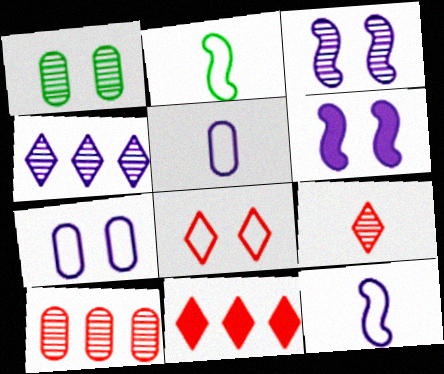[[1, 6, 8], 
[1, 11, 12], 
[4, 5, 6], 
[8, 9, 11]]